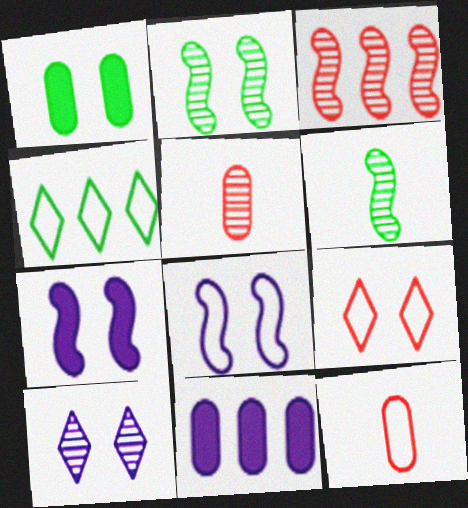[[1, 4, 6], 
[3, 4, 11], 
[4, 5, 7], 
[4, 8, 12], 
[6, 9, 11]]